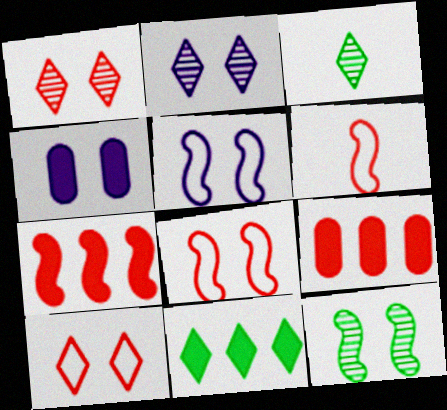[[1, 6, 9], 
[2, 4, 5], 
[3, 5, 9], 
[4, 10, 12]]